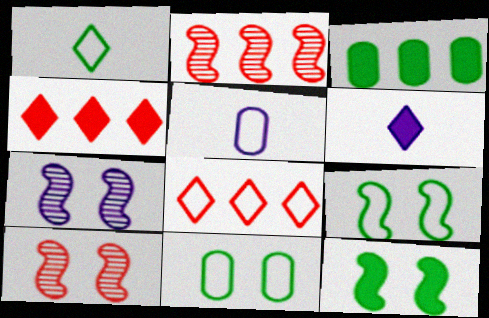[[2, 6, 11], 
[5, 8, 9]]